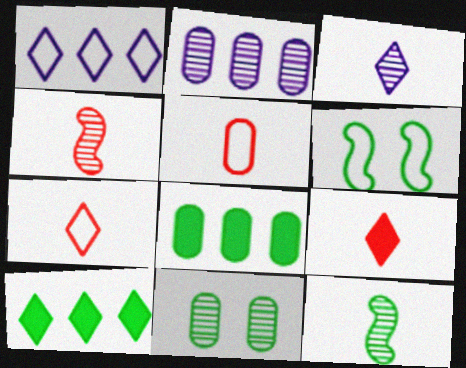[[1, 5, 6], 
[2, 6, 9], 
[4, 5, 9]]